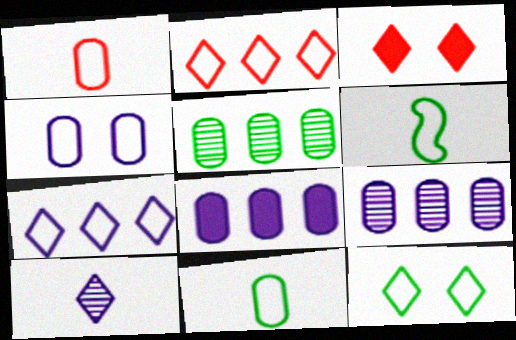[[2, 4, 6], 
[3, 6, 9]]